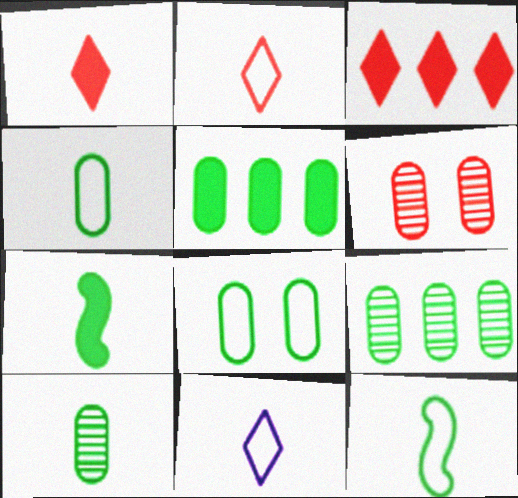[[5, 8, 10]]